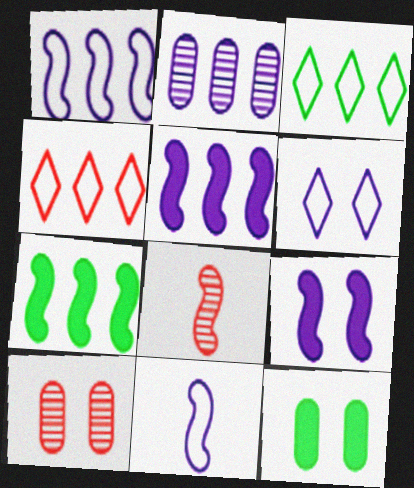[[2, 4, 7]]